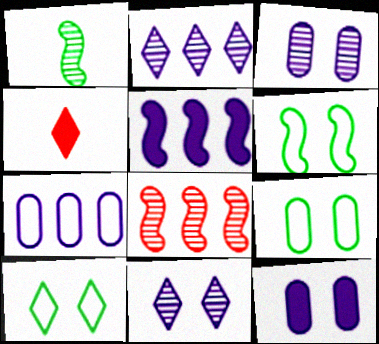[[2, 4, 10], 
[2, 5, 7], 
[6, 9, 10]]